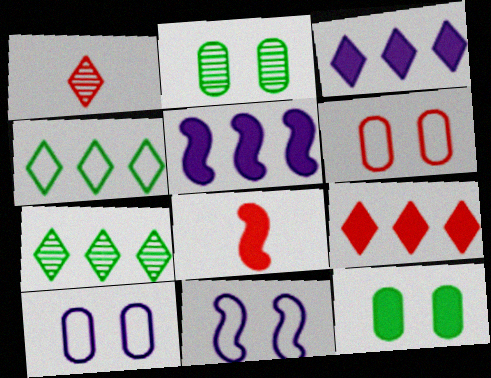[[3, 8, 12], 
[7, 8, 10]]